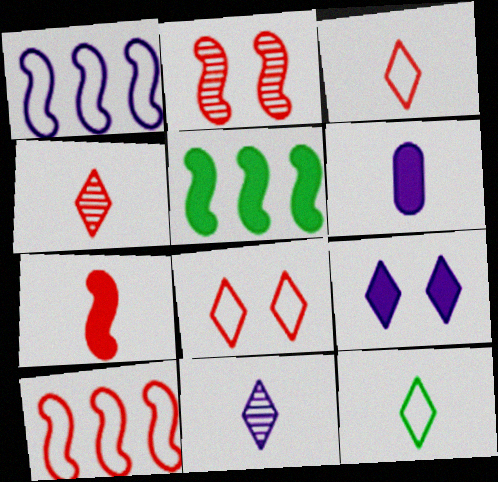[[2, 7, 10]]